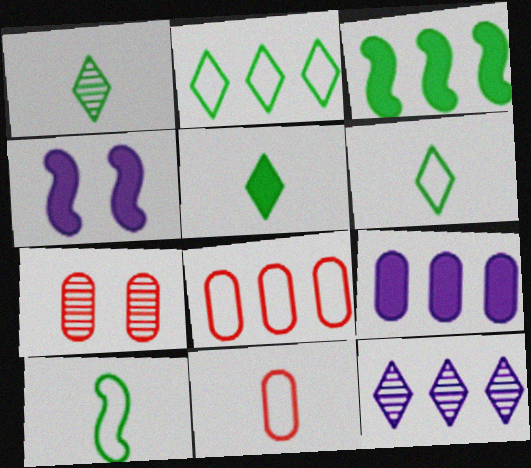[[1, 4, 8], 
[1, 5, 6], 
[3, 8, 12]]